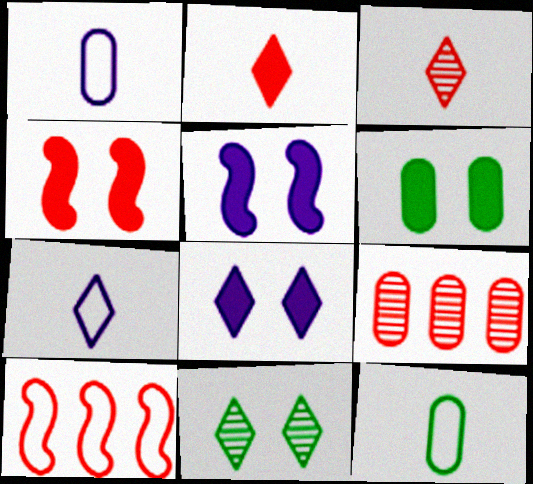[[1, 6, 9], 
[4, 6, 8]]